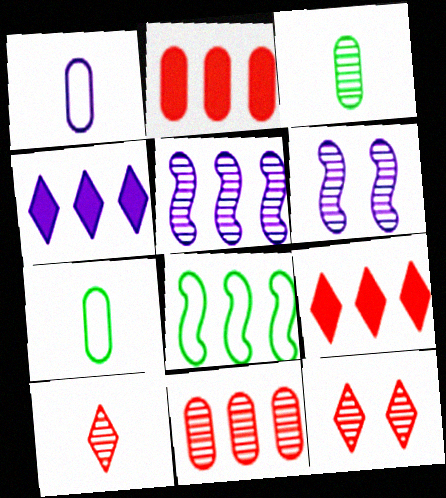[[1, 4, 6], 
[3, 5, 12], 
[4, 8, 11], 
[6, 7, 9]]